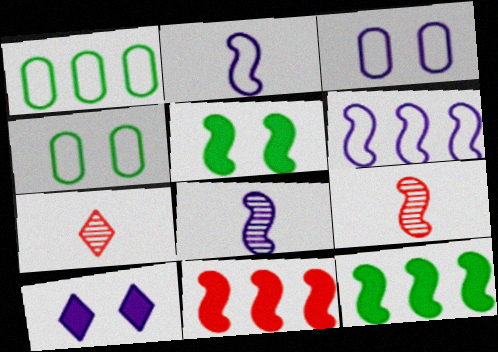[[1, 9, 10], 
[3, 7, 12], 
[5, 6, 9]]